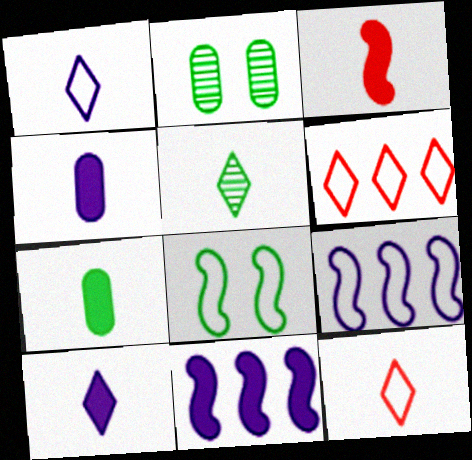[[2, 11, 12], 
[3, 7, 10], 
[5, 10, 12]]